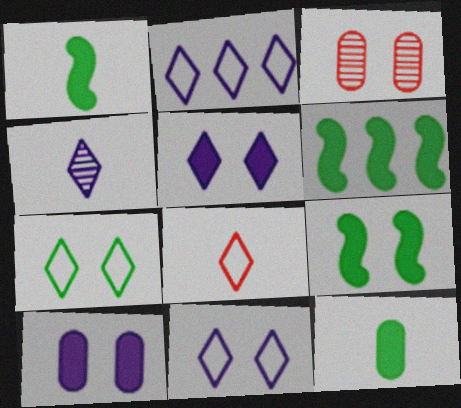[[1, 2, 3], 
[1, 6, 9], 
[2, 4, 5], 
[2, 7, 8], 
[3, 9, 11]]